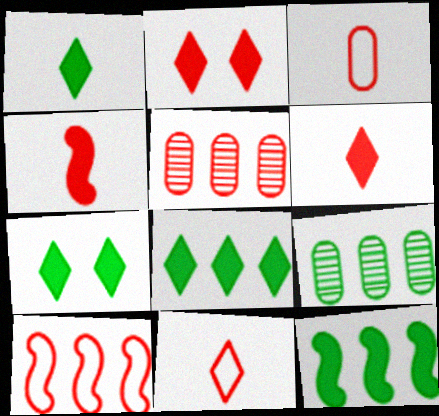[[1, 7, 8]]